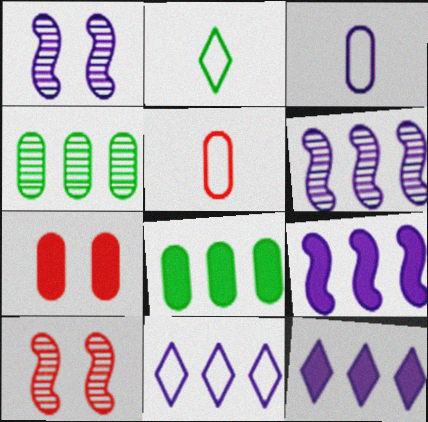[[1, 3, 12], 
[2, 6, 7], 
[3, 4, 7]]